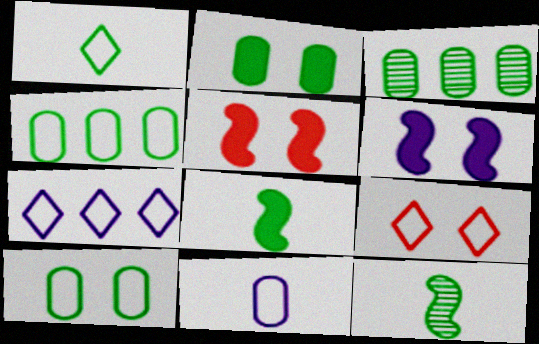[[1, 7, 9]]